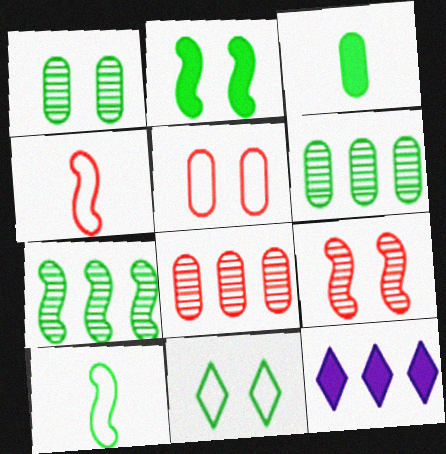[[1, 2, 11], 
[1, 4, 12], 
[2, 7, 10], 
[3, 7, 11]]